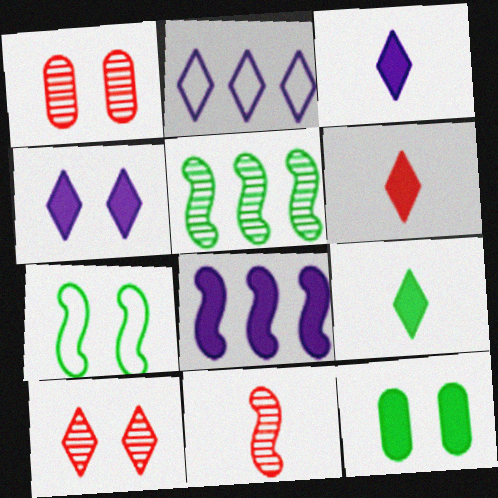[[1, 4, 7], 
[2, 9, 10], 
[2, 11, 12], 
[3, 6, 9], 
[6, 8, 12], 
[7, 8, 11]]